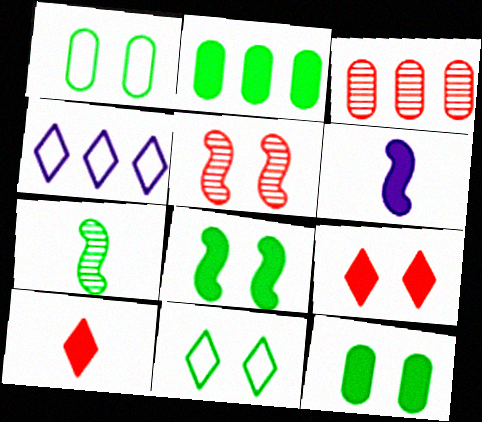[[2, 6, 9], 
[2, 7, 11], 
[3, 6, 11]]